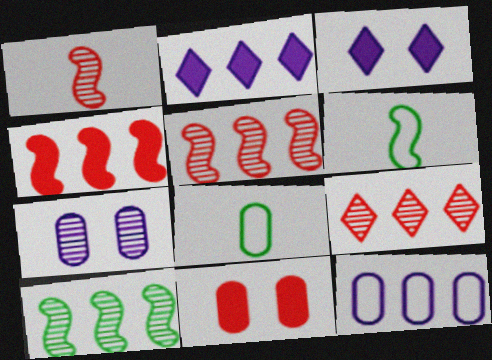[[3, 5, 8]]